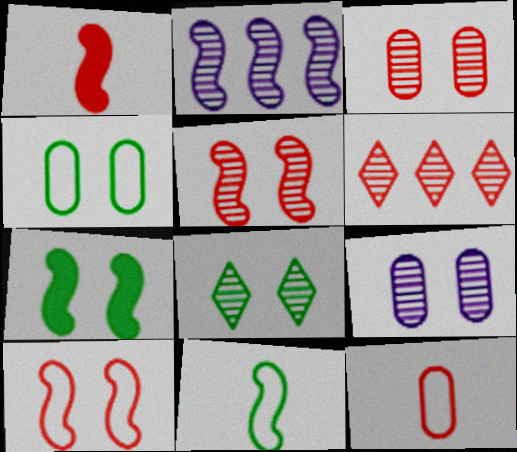[[4, 7, 8], 
[5, 8, 9]]